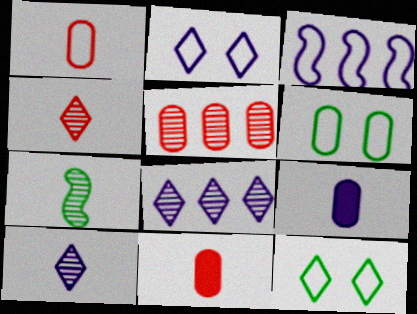[[1, 3, 12], 
[5, 6, 9]]